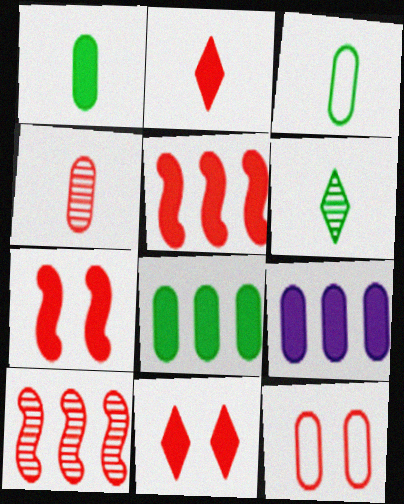[[2, 10, 12]]